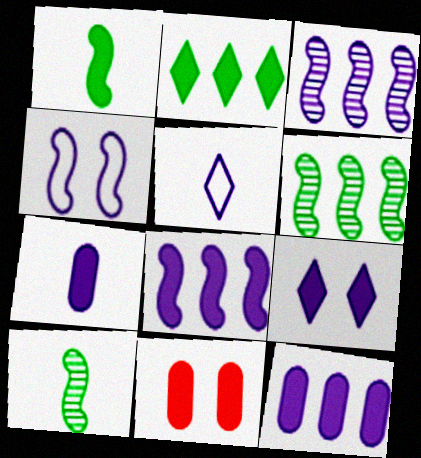[[5, 6, 11], 
[7, 8, 9]]